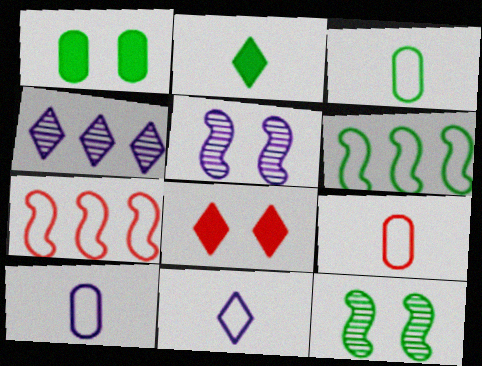[[3, 9, 10]]